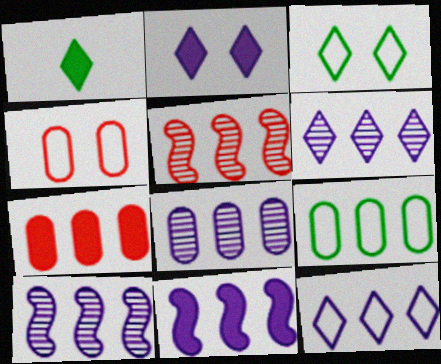[[1, 4, 10], 
[6, 8, 10], 
[7, 8, 9], 
[8, 11, 12]]